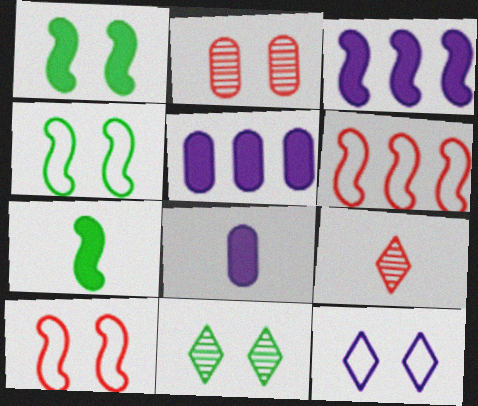[[1, 2, 12], 
[4, 5, 9], 
[6, 8, 11]]